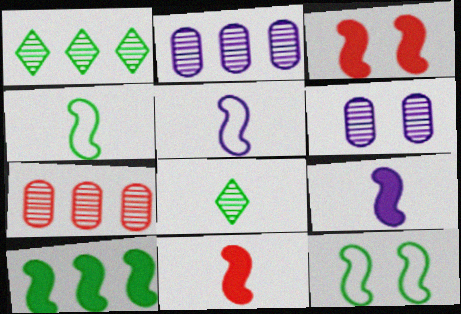[[3, 9, 10]]